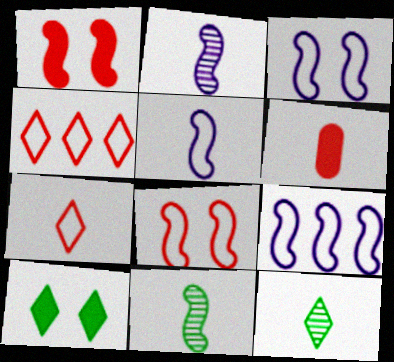[[1, 9, 11], 
[3, 5, 9], 
[5, 6, 12]]